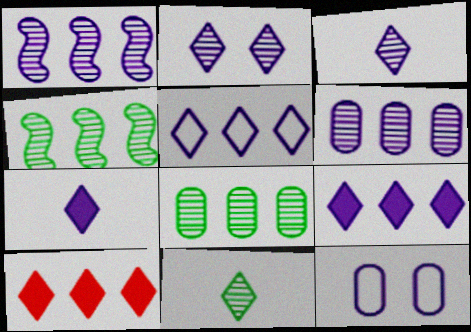[[1, 7, 12], 
[2, 5, 7]]